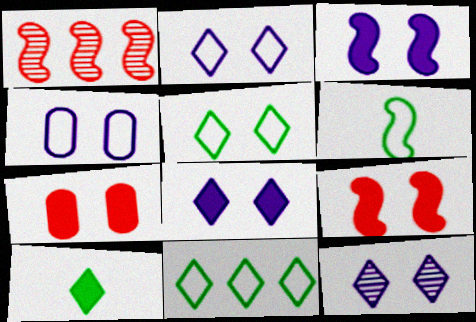[[1, 3, 6], 
[1, 4, 10], 
[2, 8, 12], 
[3, 4, 12]]